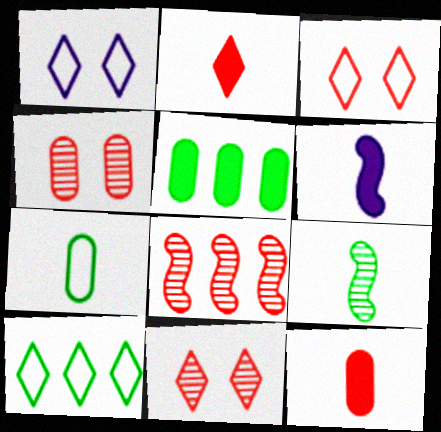[[3, 8, 12], 
[4, 6, 10]]